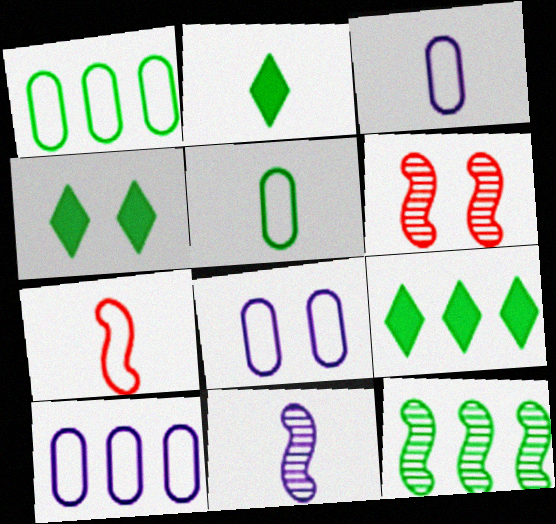[[1, 9, 12], 
[2, 4, 9], 
[2, 6, 10], 
[3, 6, 9], 
[3, 8, 10], 
[4, 5, 12], 
[4, 6, 8], 
[6, 11, 12]]